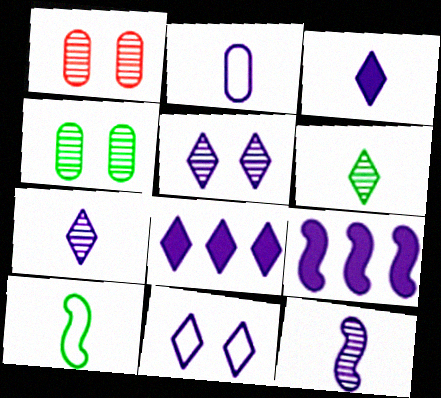[[1, 8, 10], 
[2, 3, 12], 
[2, 5, 9], 
[7, 8, 11]]